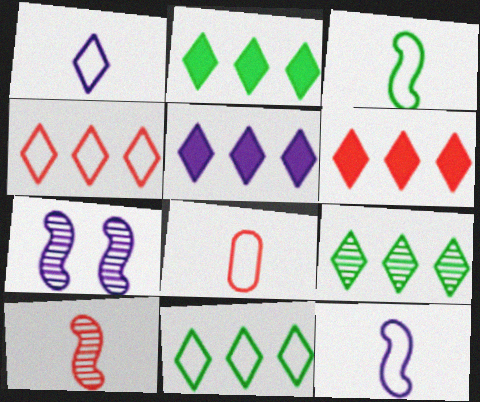[[1, 3, 8], 
[2, 5, 6], 
[2, 7, 8], 
[2, 9, 11], 
[4, 5, 9]]